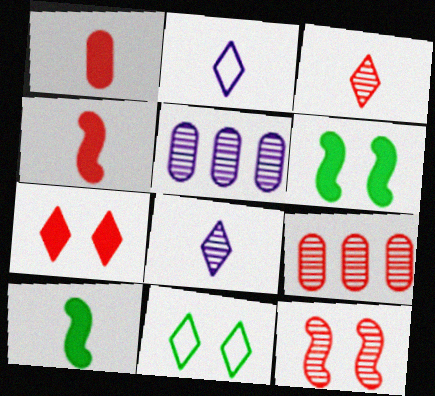[[2, 6, 9], 
[3, 9, 12], 
[4, 5, 11]]